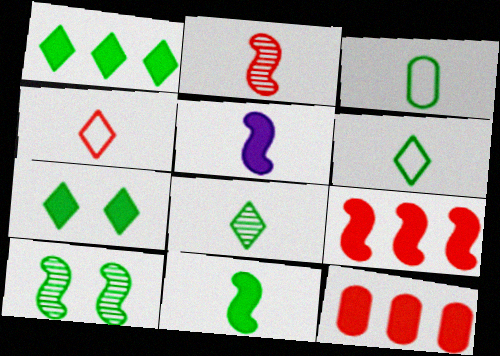[[1, 3, 10], 
[3, 8, 11], 
[5, 7, 12]]